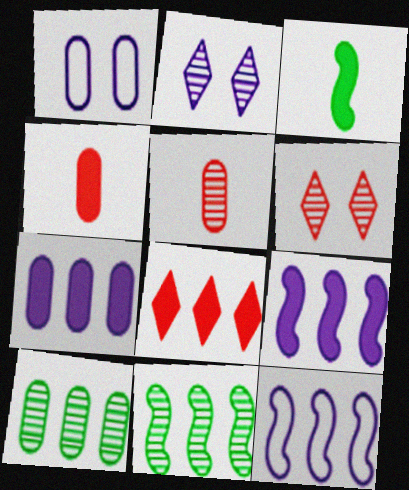[[1, 4, 10], 
[2, 5, 11], 
[8, 10, 12]]